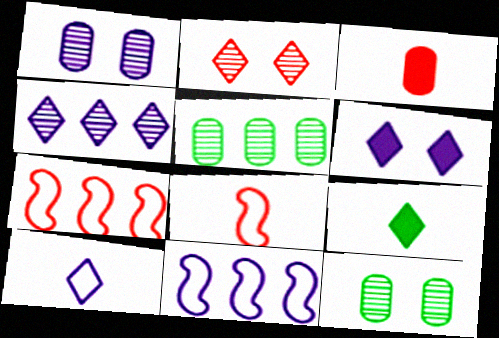[[1, 7, 9], 
[2, 3, 7], 
[4, 6, 10], 
[5, 6, 8]]